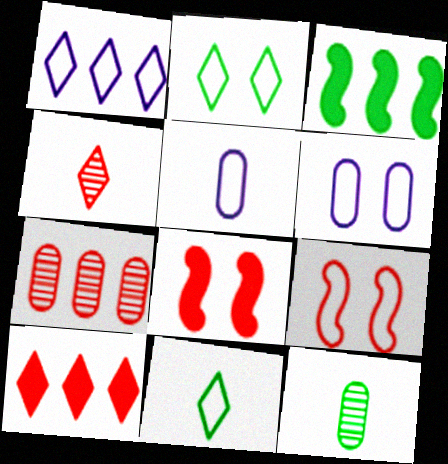[[1, 3, 7], 
[1, 8, 12], 
[2, 3, 12], 
[2, 6, 9], 
[3, 4, 6]]